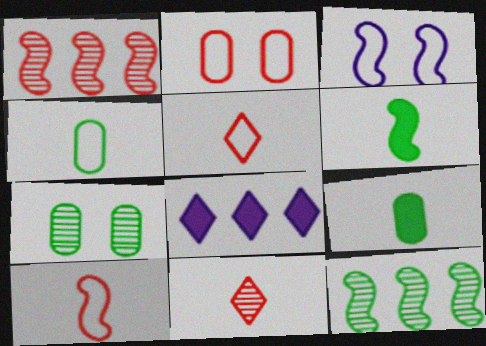[[1, 3, 6], 
[7, 8, 10]]